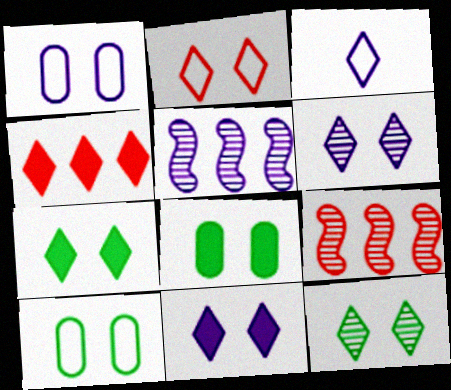[[2, 6, 7], 
[2, 11, 12], 
[3, 4, 12], 
[3, 8, 9]]